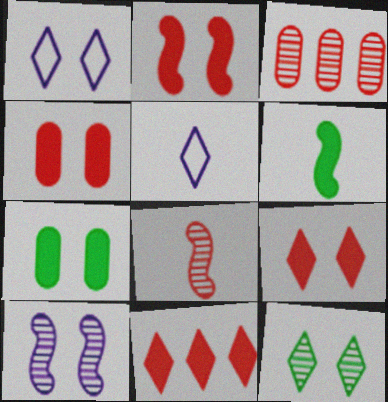[[1, 3, 6], 
[1, 9, 12], 
[2, 4, 9], 
[5, 11, 12]]